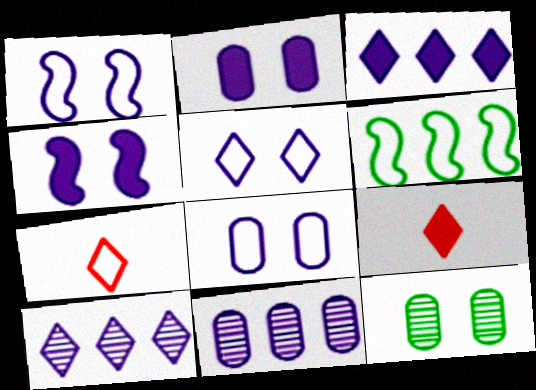[[1, 5, 8], 
[6, 7, 8]]